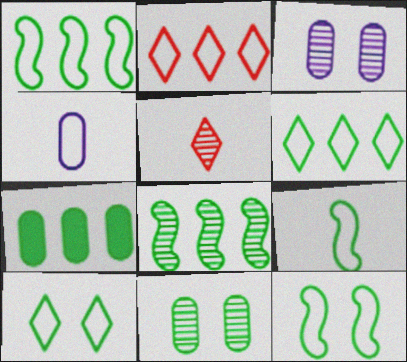[[1, 9, 12], 
[2, 4, 12], 
[3, 5, 8], 
[6, 7, 8]]